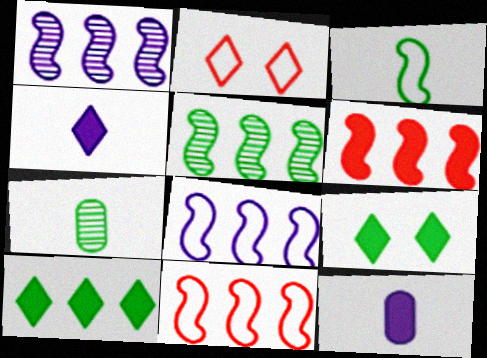[[2, 5, 12], 
[5, 6, 8], 
[6, 9, 12]]